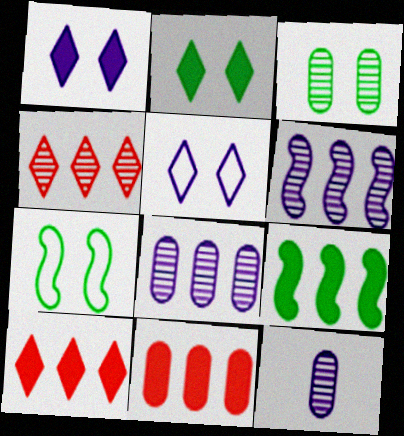[[2, 3, 7], 
[7, 10, 12]]